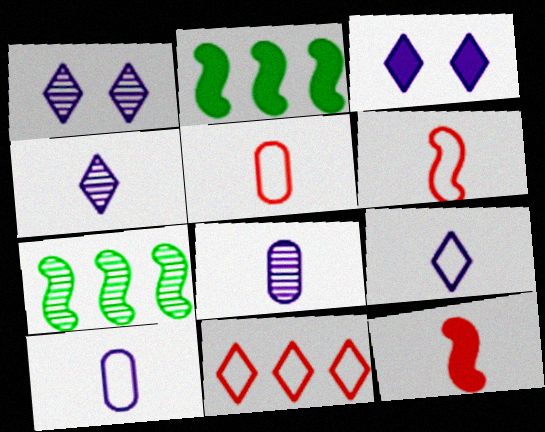[[1, 2, 5], 
[3, 5, 7]]